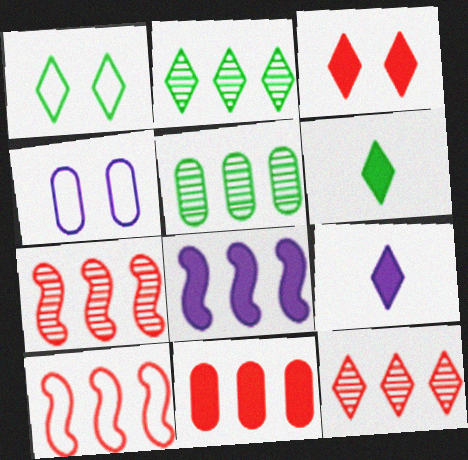[[1, 2, 6], 
[1, 9, 12], 
[4, 6, 7], 
[10, 11, 12]]